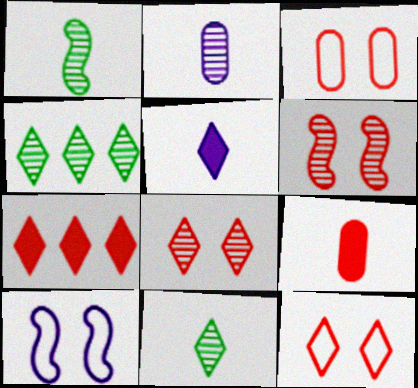[[2, 4, 6], 
[4, 5, 12], 
[4, 9, 10]]